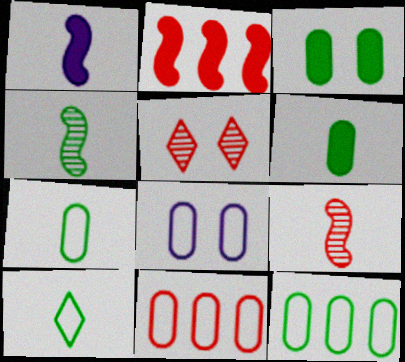[[1, 5, 12], 
[4, 6, 10], 
[7, 8, 11]]